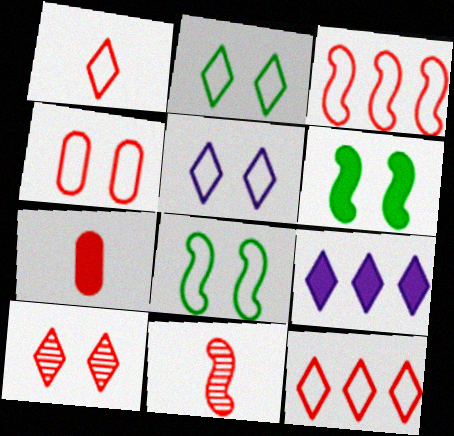[[1, 3, 4], 
[1, 7, 11], 
[3, 7, 10], 
[4, 5, 8], 
[6, 7, 9]]